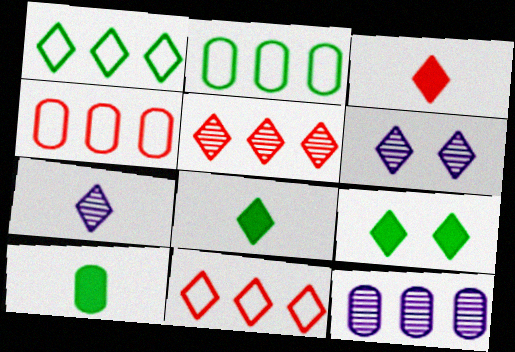[[1, 3, 6], 
[6, 8, 11], 
[7, 9, 11]]